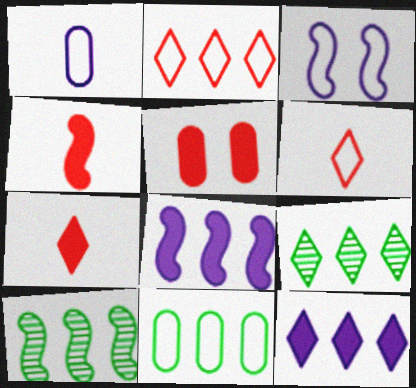[[2, 9, 12], 
[3, 4, 10], 
[3, 6, 11]]